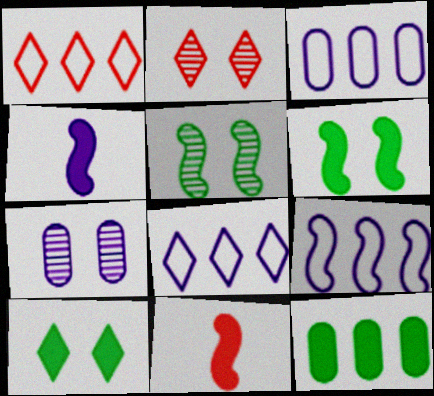[[2, 5, 7], 
[3, 8, 9], 
[4, 7, 8], 
[5, 9, 11]]